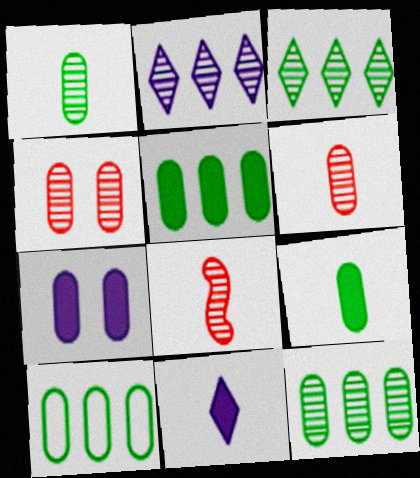[[5, 10, 12], 
[6, 7, 10]]